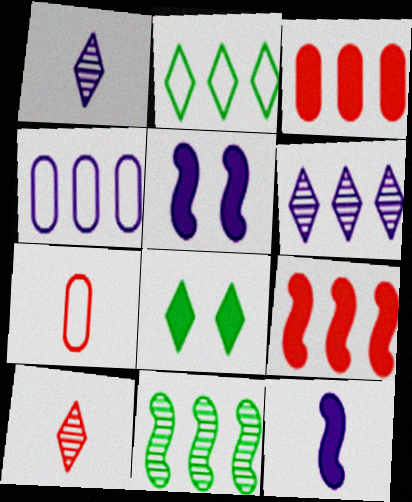[[1, 4, 5], 
[3, 8, 12]]